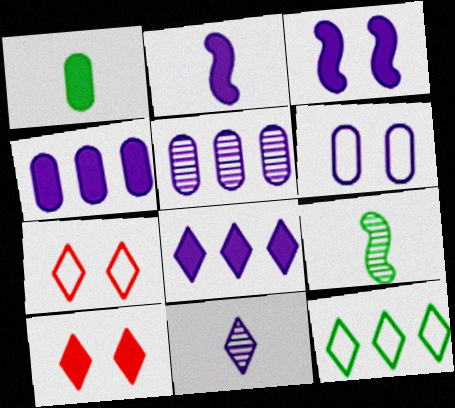[[4, 7, 9], 
[10, 11, 12]]